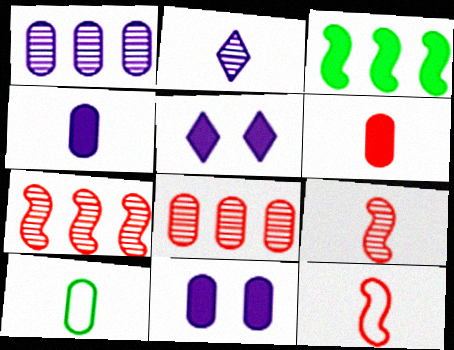[[3, 5, 6], 
[5, 7, 10], 
[8, 10, 11]]